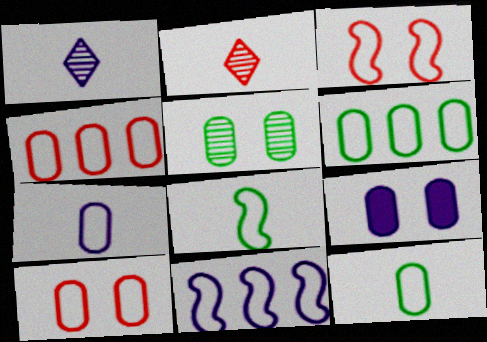[[1, 9, 11], 
[3, 8, 11], 
[5, 9, 10], 
[6, 7, 10]]